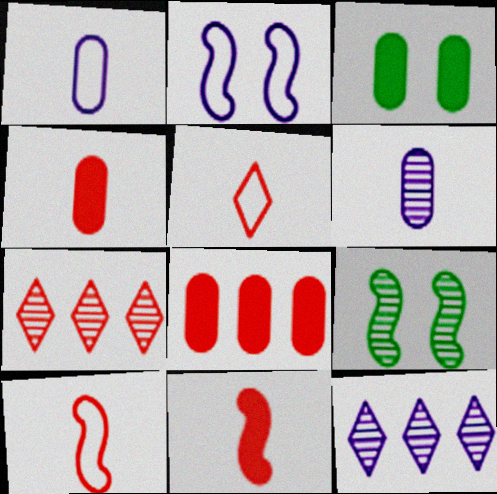[[3, 10, 12], 
[6, 7, 9]]